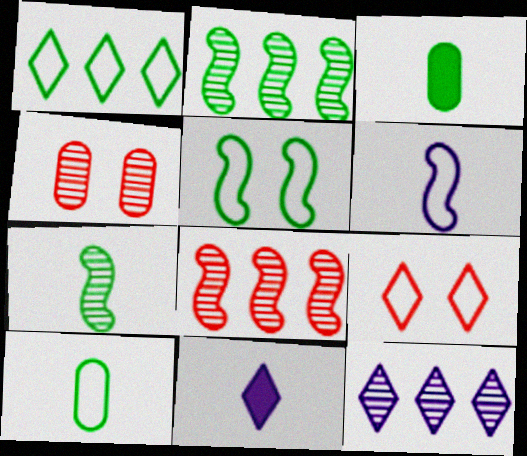[[1, 5, 10], 
[4, 7, 12]]